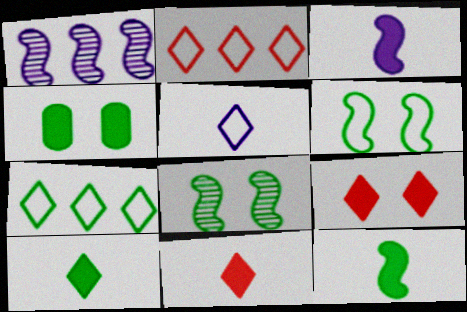[]